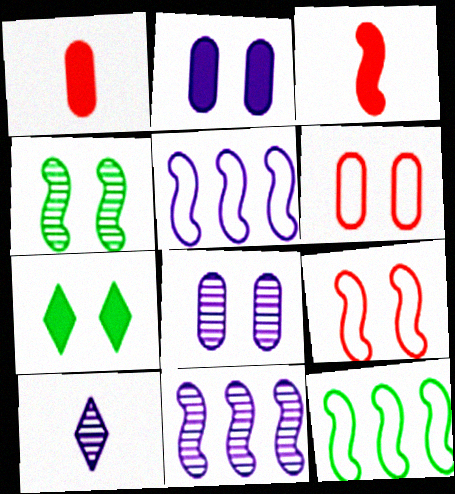[[2, 5, 10], 
[3, 4, 5], 
[7, 8, 9], 
[8, 10, 11]]